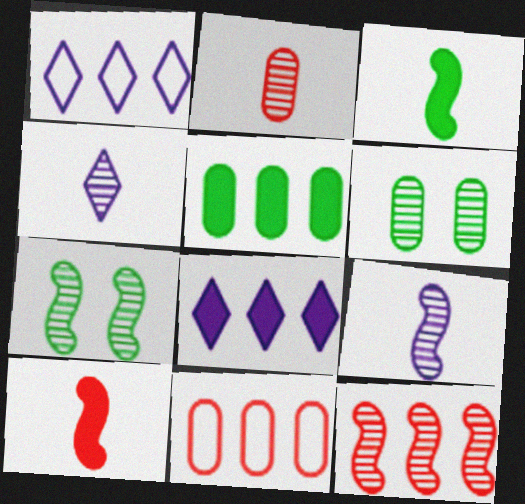[[1, 5, 12], 
[1, 6, 10], 
[4, 6, 12], 
[7, 9, 12]]